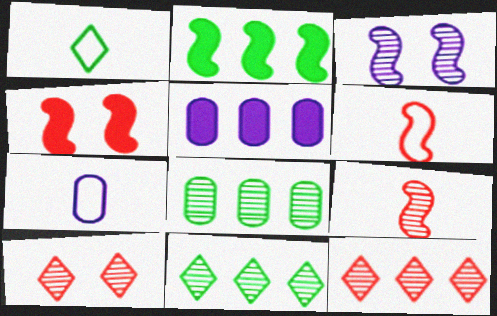[[1, 6, 7], 
[2, 3, 6], 
[2, 7, 10], 
[4, 7, 11]]